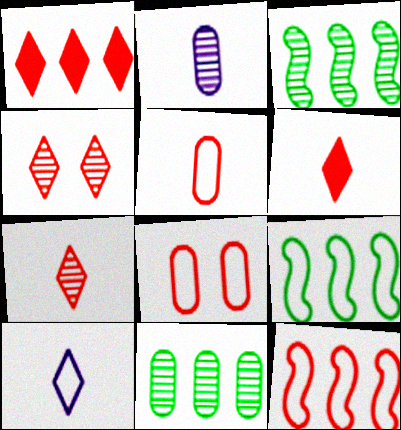[[2, 3, 4], 
[8, 9, 10]]